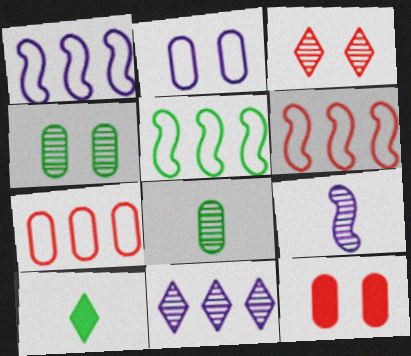[[1, 5, 6], 
[2, 4, 12], 
[4, 5, 10]]